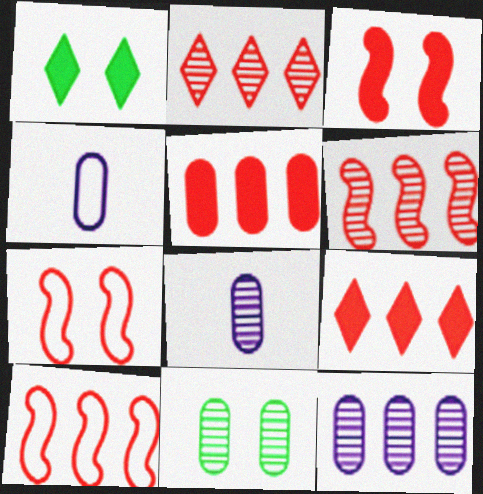[[1, 4, 6], 
[1, 8, 10], 
[2, 5, 10], 
[4, 5, 11]]